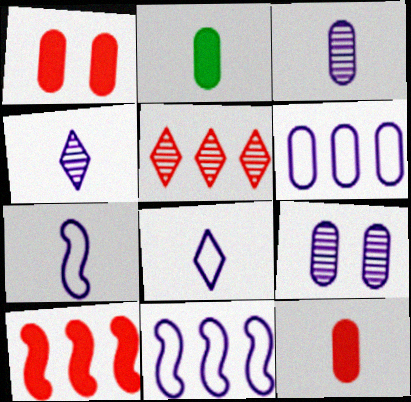[]